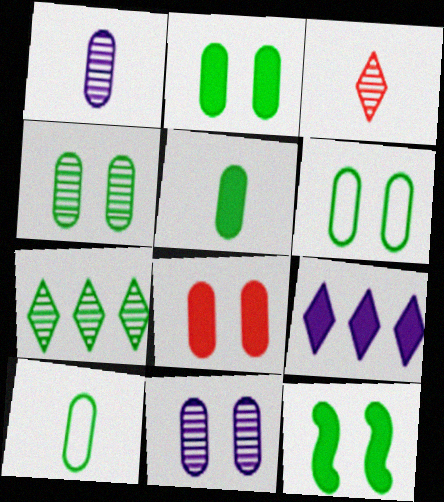[[2, 4, 6], 
[6, 8, 11], 
[7, 10, 12]]